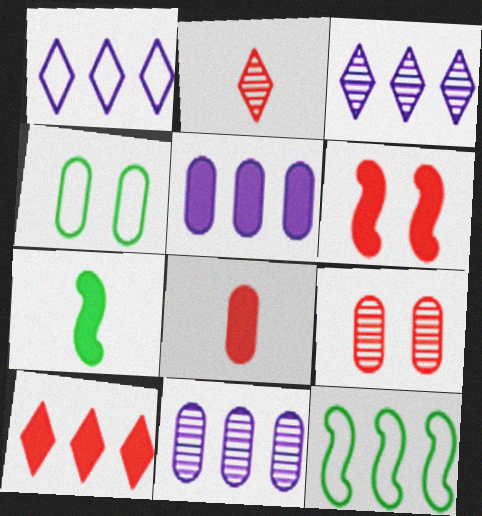[[1, 7, 9], 
[4, 8, 11], 
[6, 8, 10], 
[10, 11, 12]]